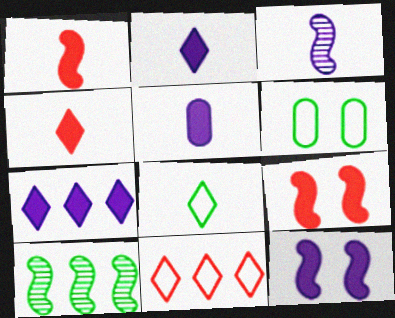[[5, 7, 12]]